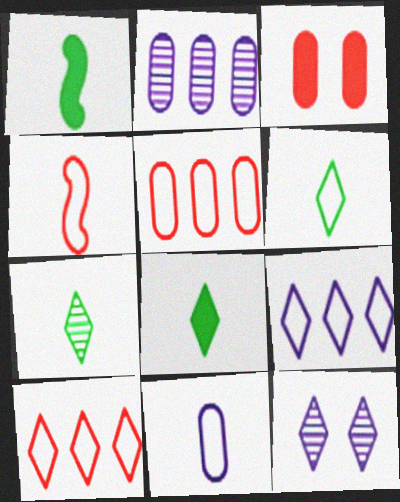[[1, 5, 12], 
[4, 6, 11], 
[6, 7, 8], 
[8, 10, 12]]